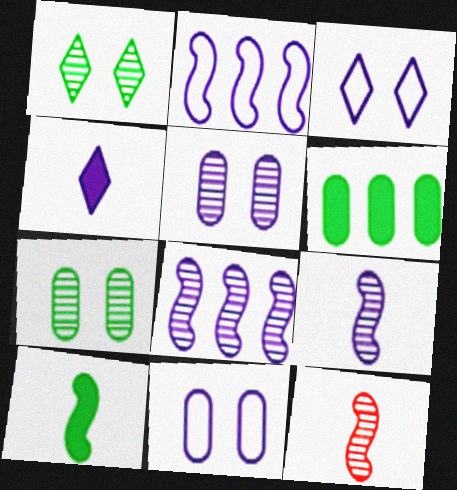[[2, 4, 5], 
[3, 6, 12], 
[4, 8, 11]]